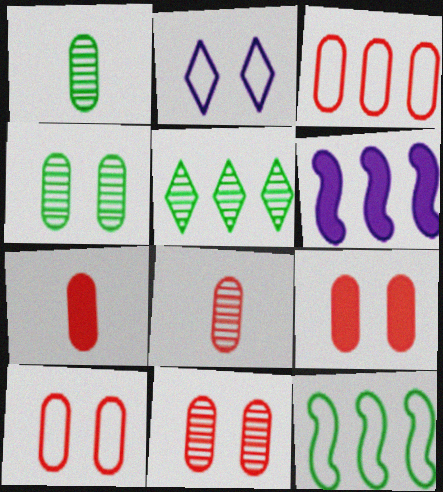[[3, 5, 6], 
[3, 7, 11], 
[3, 8, 9], 
[9, 10, 11]]